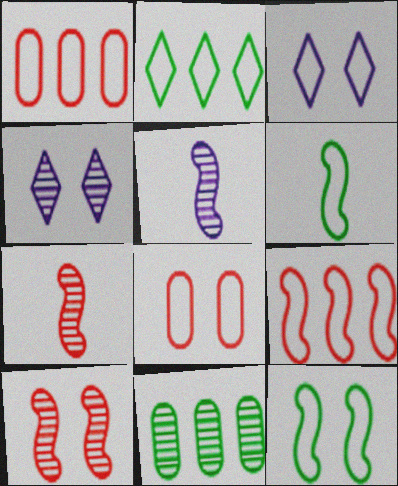[[1, 3, 6], 
[3, 8, 12], 
[4, 7, 11]]